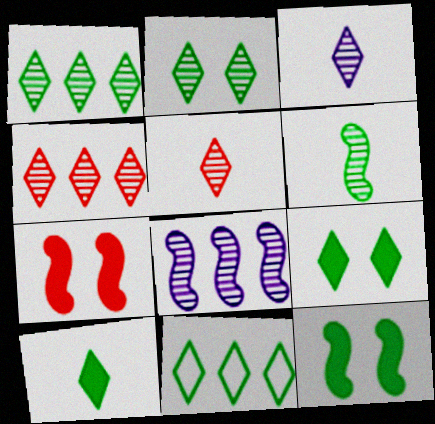[[2, 3, 4], 
[2, 10, 11]]